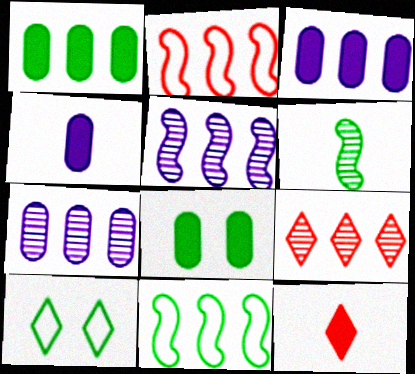[[1, 6, 10], 
[3, 9, 11]]